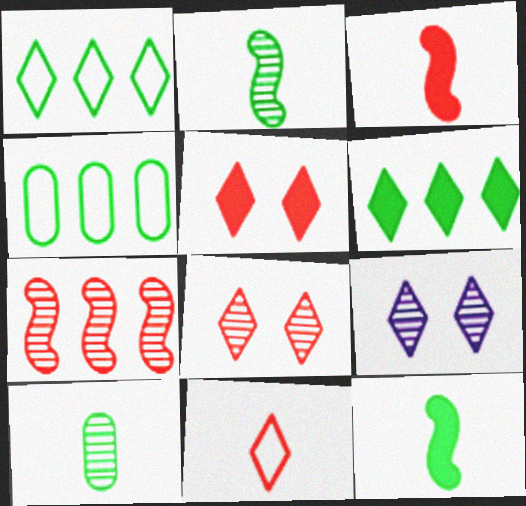[[3, 4, 9], 
[6, 9, 11], 
[7, 9, 10]]